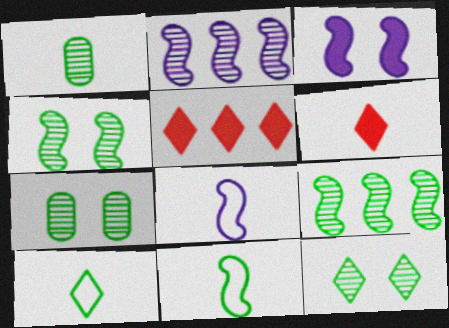[[1, 6, 8], 
[1, 9, 12], 
[2, 3, 8], 
[4, 7, 12], 
[5, 7, 8]]